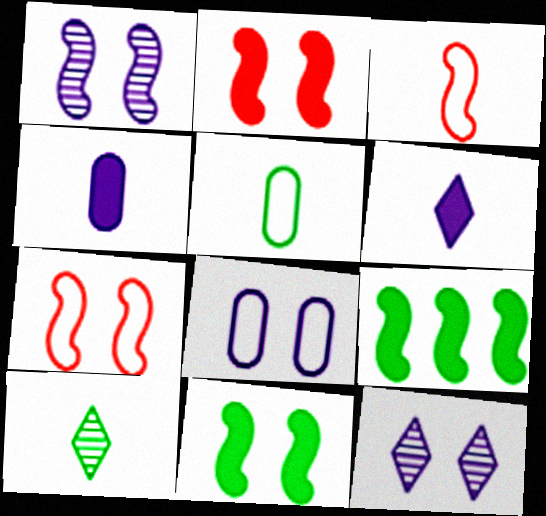[[1, 3, 9], 
[1, 7, 11], 
[3, 4, 10]]